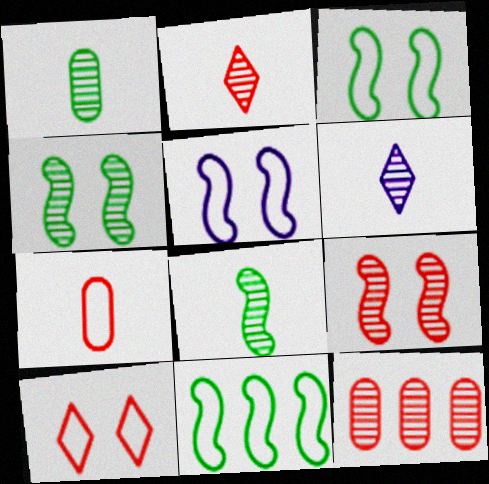[[2, 9, 12], 
[4, 6, 12]]